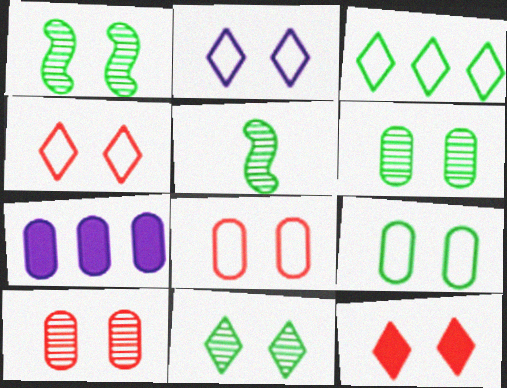[[1, 6, 11], 
[2, 11, 12], 
[4, 5, 7]]